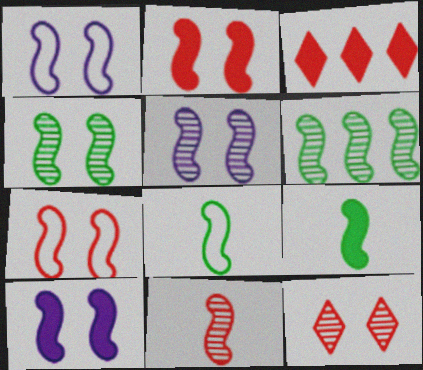[[1, 2, 4], 
[1, 5, 10], 
[4, 7, 10], 
[5, 6, 11]]